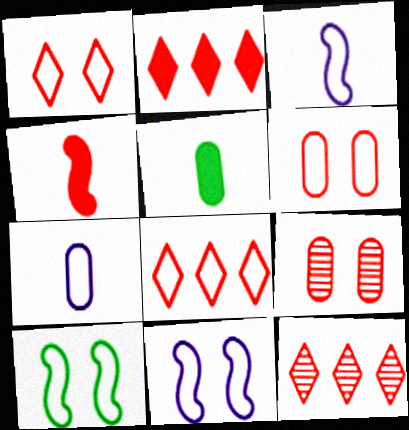[[2, 8, 12], 
[4, 6, 12], 
[4, 8, 9], 
[5, 11, 12], 
[7, 8, 10]]